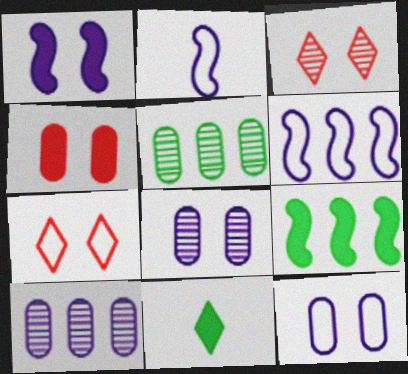[]